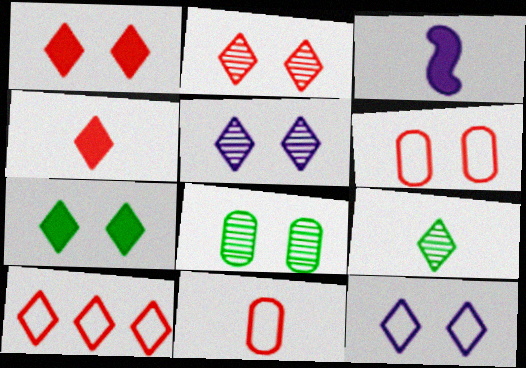[[2, 4, 10], 
[2, 7, 12], 
[3, 8, 10], 
[3, 9, 11]]